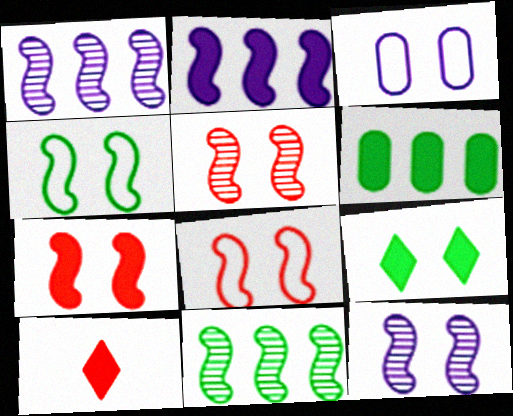[[3, 5, 9], 
[3, 10, 11], 
[4, 7, 12], 
[5, 7, 8]]